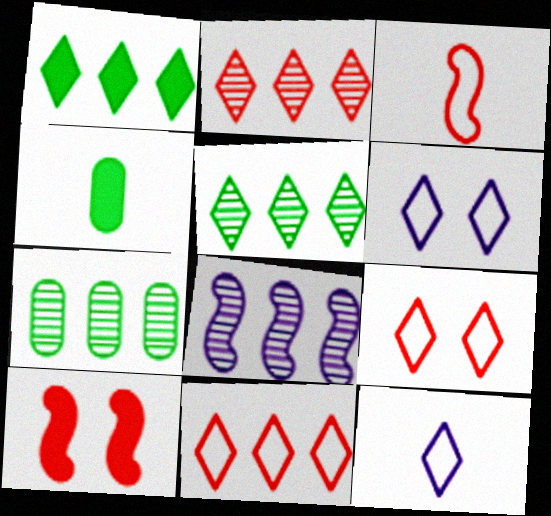[[2, 7, 8], 
[4, 8, 9], 
[7, 10, 12]]